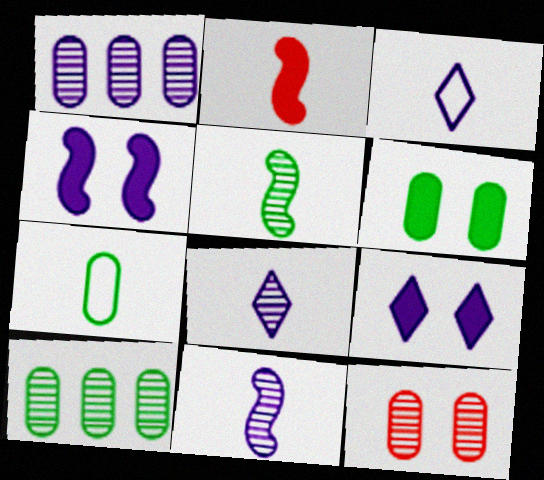[[1, 3, 4], 
[2, 7, 8], 
[6, 7, 10]]